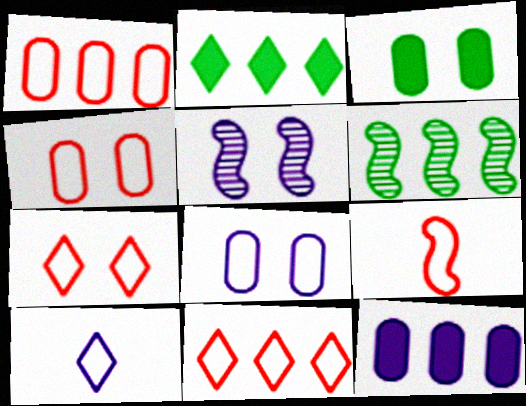[[1, 7, 9], 
[3, 5, 7], 
[4, 9, 11], 
[5, 10, 12], 
[6, 11, 12]]